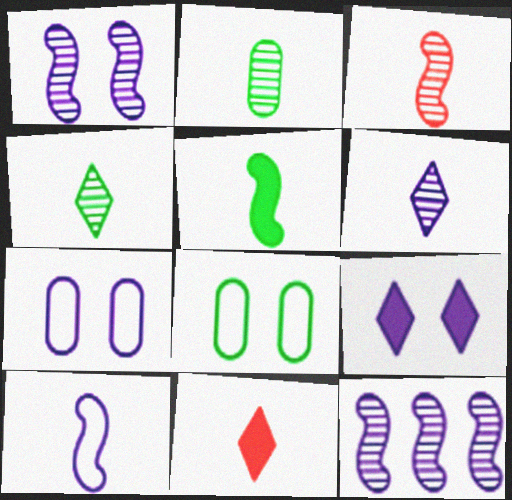[[1, 7, 9], 
[2, 3, 6], 
[2, 10, 11], 
[3, 5, 10], 
[8, 11, 12]]